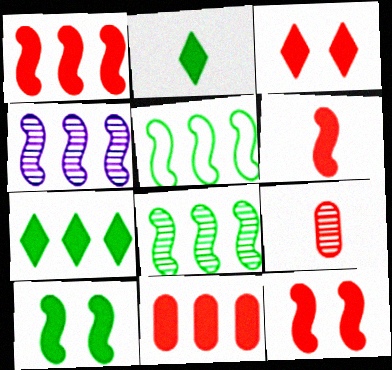[[1, 4, 5], 
[1, 6, 12], 
[3, 6, 11]]